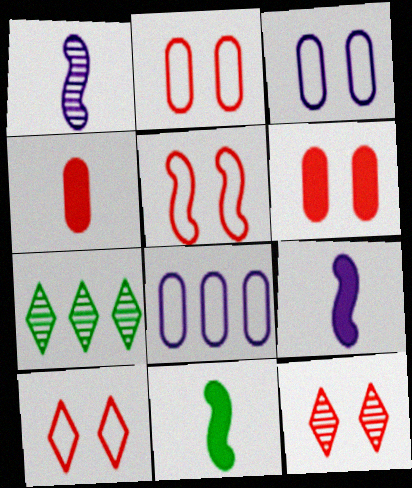[[2, 5, 10], 
[2, 7, 9], 
[5, 6, 12], 
[8, 11, 12]]